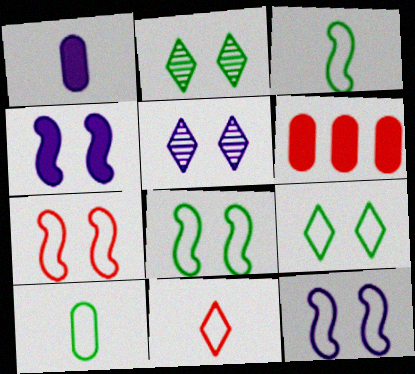[[3, 5, 6], 
[7, 8, 12]]